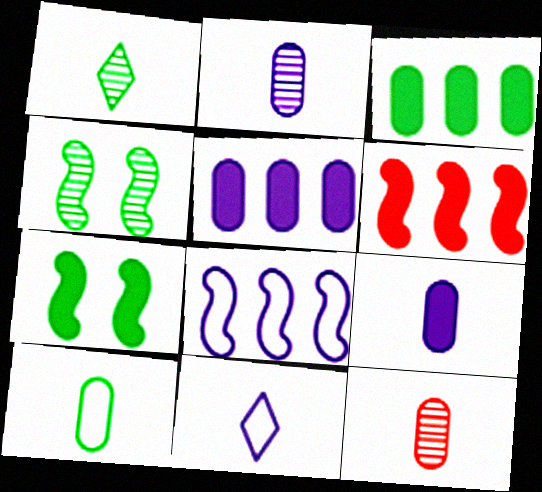[[9, 10, 12]]